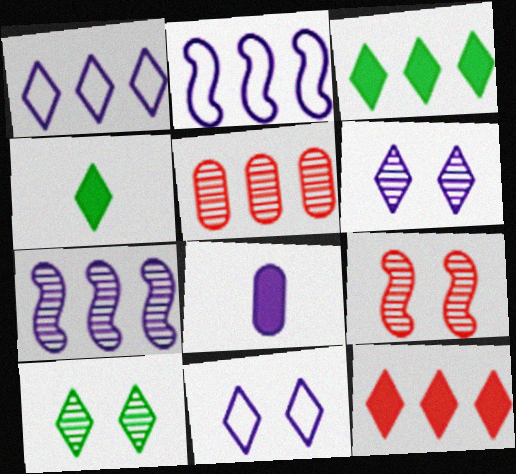[[2, 3, 5], 
[2, 6, 8], 
[7, 8, 11]]